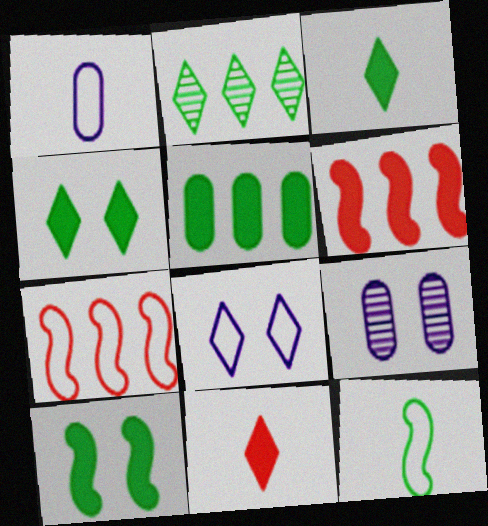[[2, 8, 11], 
[3, 5, 10], 
[3, 7, 9]]